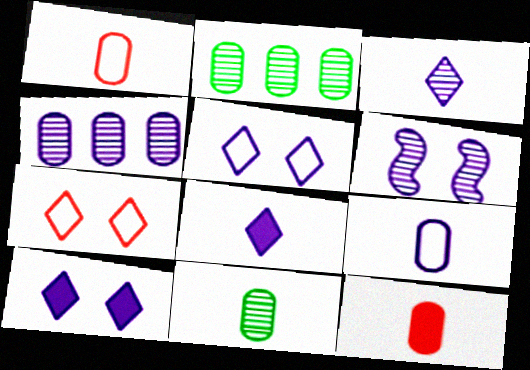[[3, 4, 6], 
[9, 11, 12]]